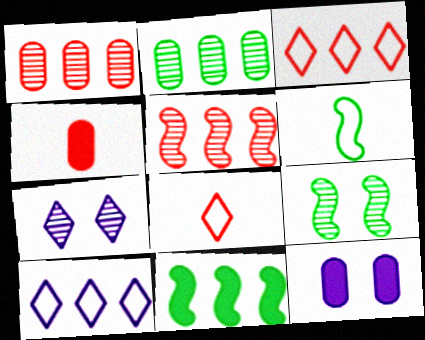[[1, 10, 11], 
[4, 9, 10], 
[6, 9, 11]]